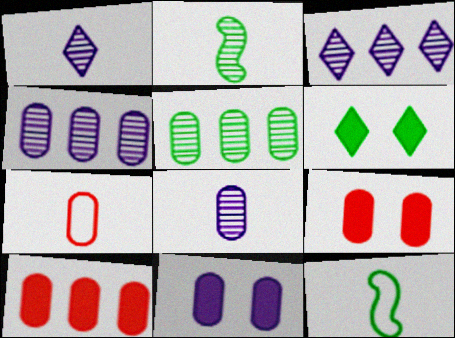[[3, 9, 12], 
[5, 6, 12], 
[5, 7, 11]]